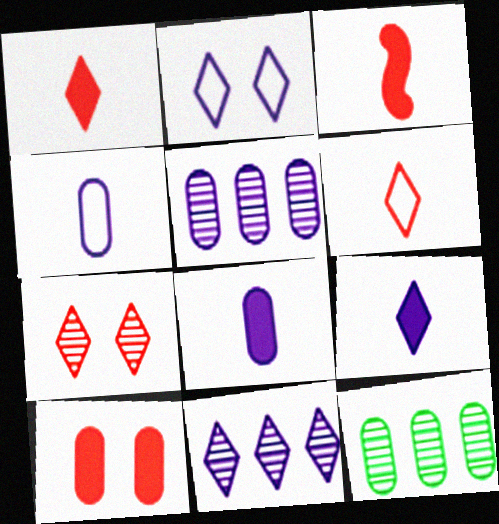[[2, 3, 12], 
[2, 9, 11], 
[4, 10, 12]]